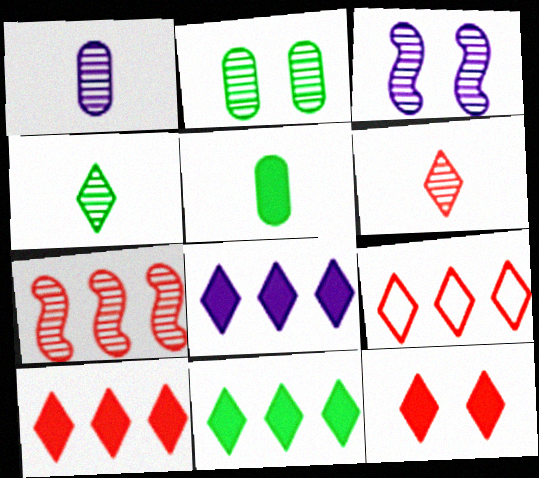[[3, 5, 9], 
[6, 9, 12], 
[8, 10, 11]]